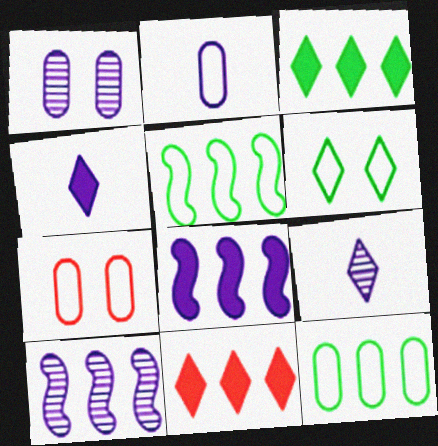[[1, 9, 10], 
[2, 7, 12], 
[6, 9, 11], 
[10, 11, 12]]